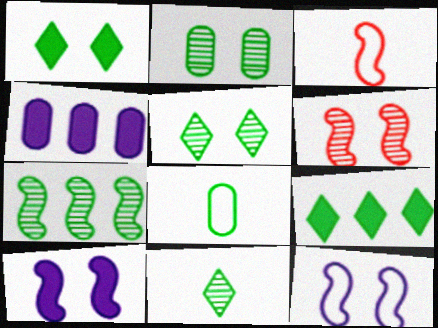[[1, 7, 8], 
[2, 7, 11], 
[3, 4, 5], 
[3, 7, 10]]